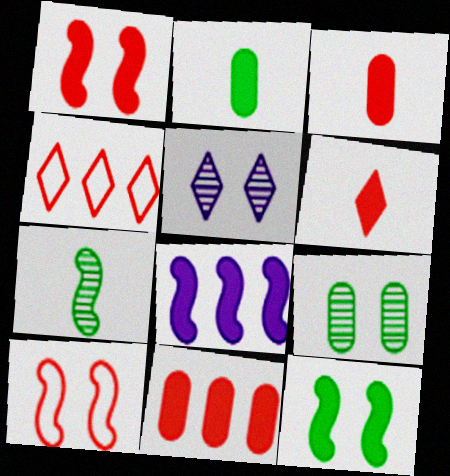[[1, 6, 11], 
[7, 8, 10]]